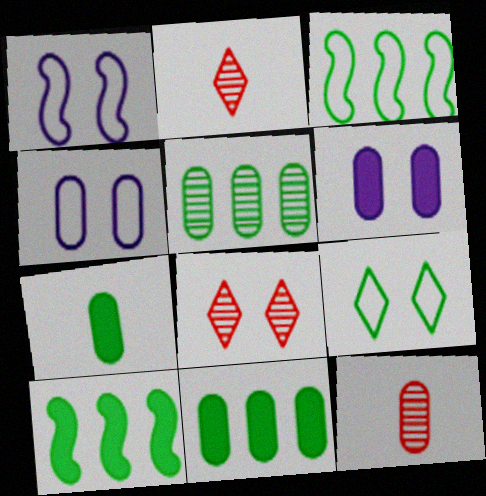[[1, 2, 11], 
[2, 3, 6], 
[2, 4, 10], 
[4, 11, 12]]